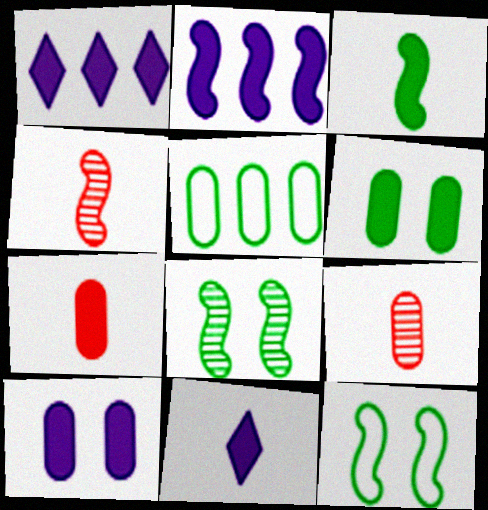[[1, 9, 12], 
[2, 4, 12], 
[2, 10, 11], 
[3, 7, 11], 
[5, 9, 10]]